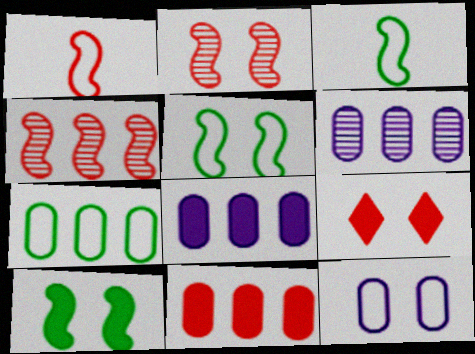[[3, 6, 9], 
[6, 7, 11]]